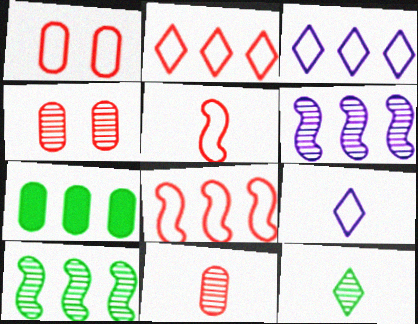[[1, 2, 5], 
[2, 6, 7], 
[4, 6, 12]]